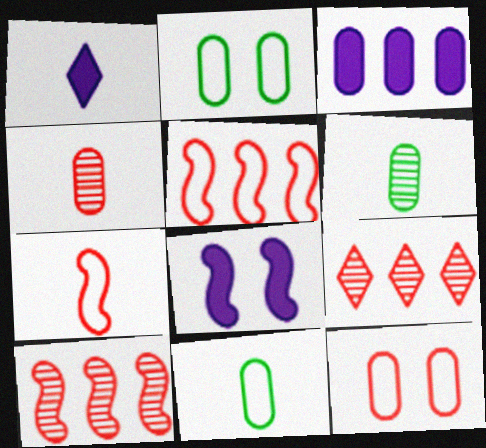[[1, 2, 10], 
[1, 3, 8], 
[1, 6, 7], 
[2, 3, 4], 
[3, 6, 12], 
[8, 9, 11]]